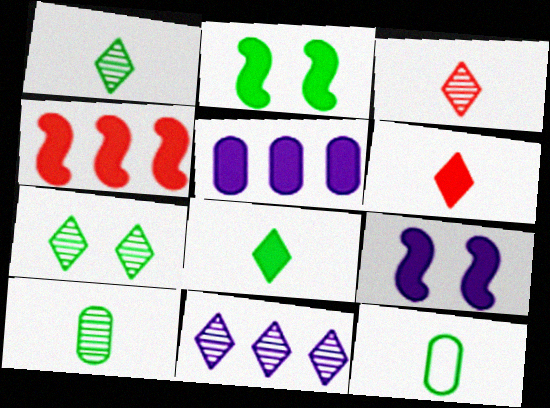[[2, 5, 6], 
[3, 7, 11]]